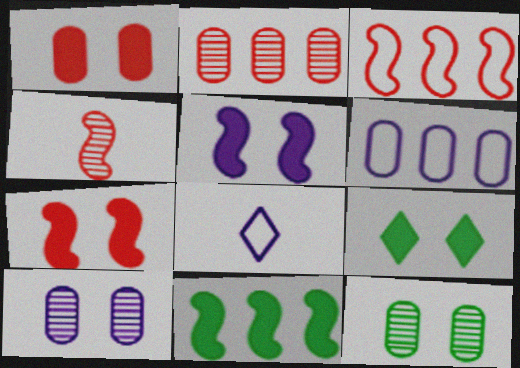[[1, 5, 9], 
[3, 4, 7], 
[4, 6, 9]]